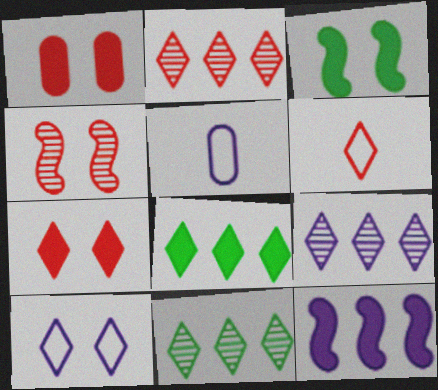[[2, 3, 5], 
[2, 6, 7], 
[2, 9, 11], 
[4, 5, 8]]